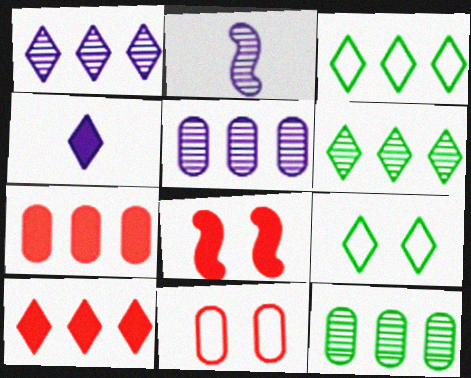[[1, 3, 10], 
[2, 7, 9]]